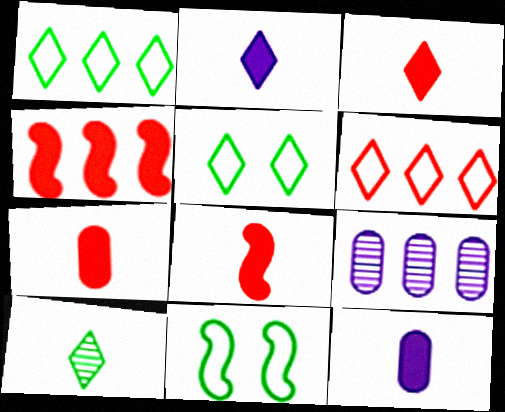[[1, 4, 9], 
[3, 7, 8], 
[3, 9, 11], 
[5, 8, 9]]